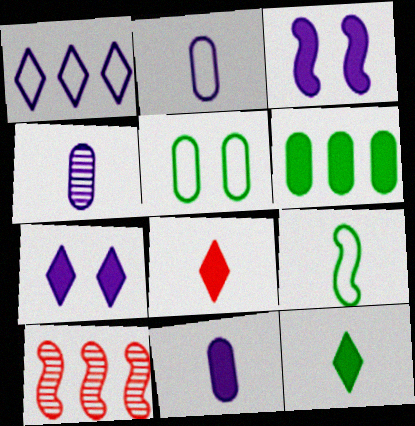[[1, 3, 4], 
[1, 6, 10], 
[2, 4, 11], 
[3, 6, 8], 
[3, 9, 10], 
[4, 8, 9]]